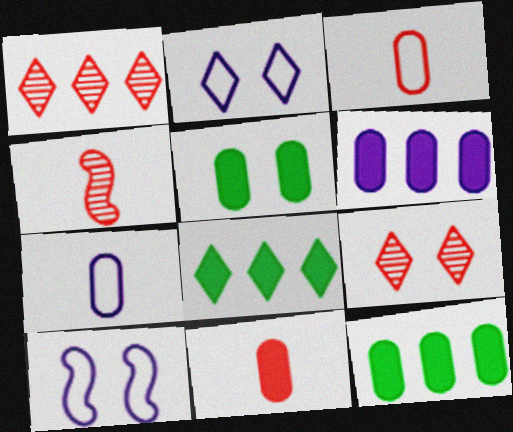[[2, 4, 12], 
[5, 6, 11], 
[5, 9, 10]]